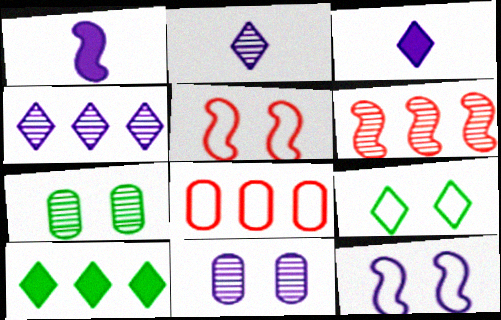[[2, 6, 7]]